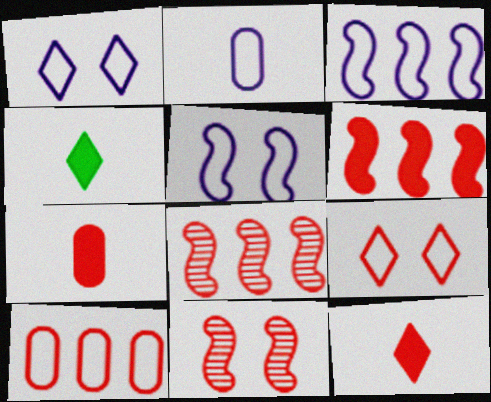[[1, 2, 3], 
[7, 8, 9], 
[10, 11, 12]]